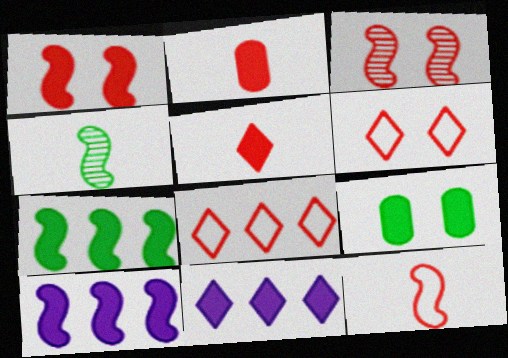[[2, 3, 8], 
[5, 9, 10]]